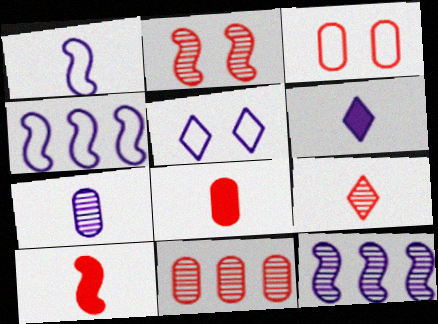[[1, 6, 7], 
[2, 9, 11], 
[3, 8, 11]]